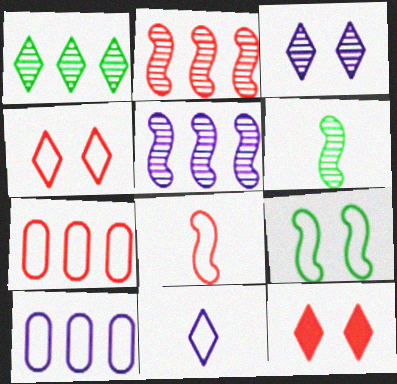[[1, 11, 12], 
[4, 7, 8], 
[6, 10, 12], 
[7, 9, 11]]